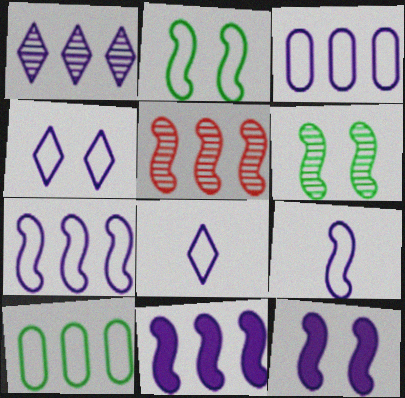[[1, 3, 11], 
[3, 4, 9]]